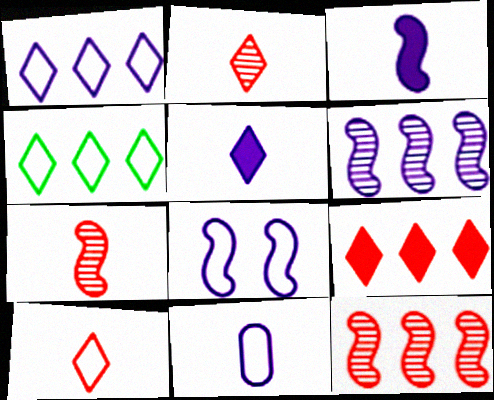[[1, 8, 11], 
[3, 6, 8]]